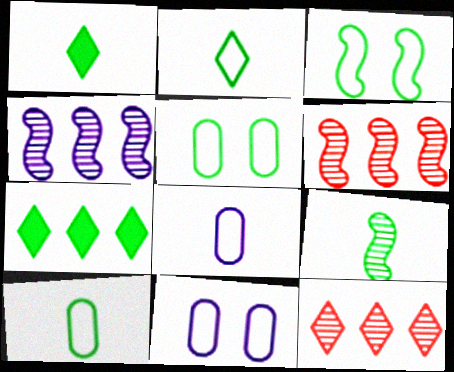[[1, 6, 11], 
[1, 9, 10], 
[5, 7, 9]]